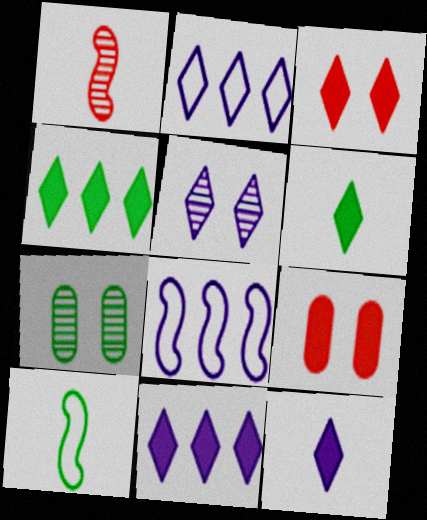[[2, 5, 12], 
[3, 4, 12], 
[3, 6, 11], 
[4, 7, 10]]